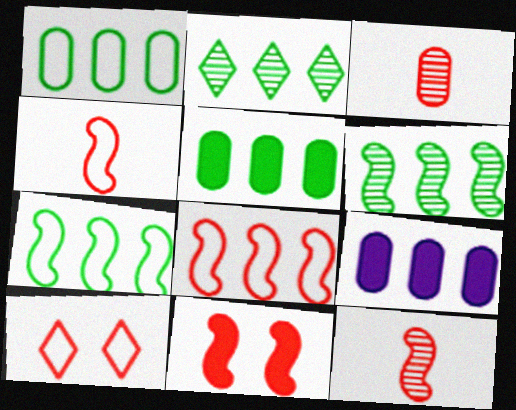[[2, 5, 7], 
[2, 8, 9], 
[8, 11, 12]]